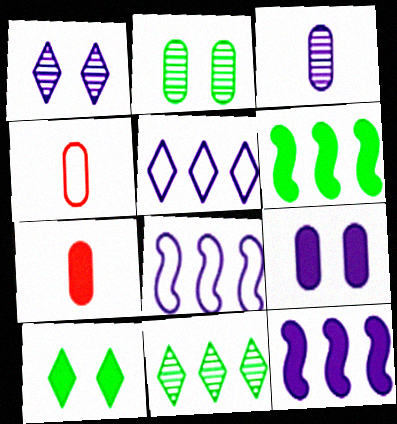[[1, 4, 6], 
[7, 10, 12]]